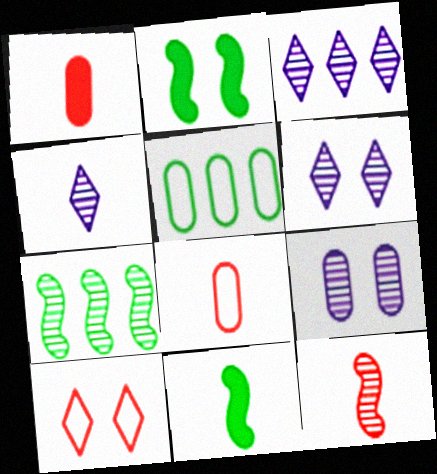[[1, 5, 9], 
[2, 3, 8], 
[2, 9, 10], 
[3, 4, 6], 
[4, 8, 11]]